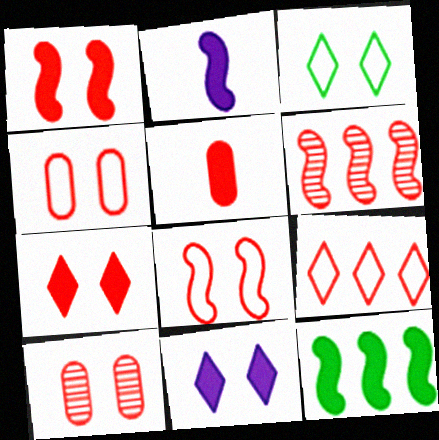[[1, 2, 12], 
[5, 11, 12], 
[7, 8, 10]]